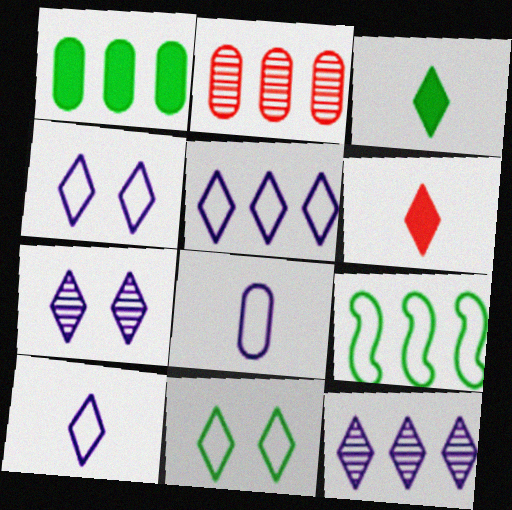[[4, 5, 10], 
[6, 11, 12]]